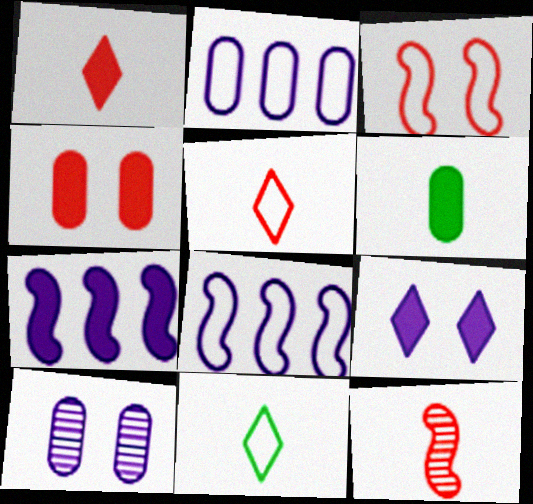[[2, 3, 11]]